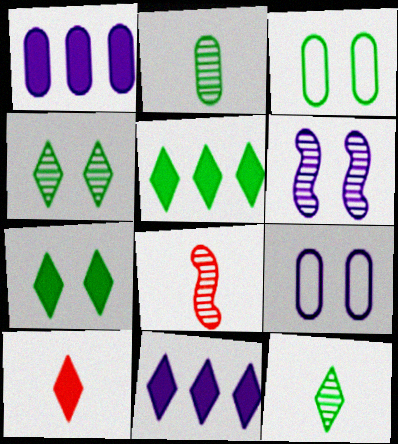[[3, 8, 11], 
[5, 8, 9], 
[7, 10, 11]]